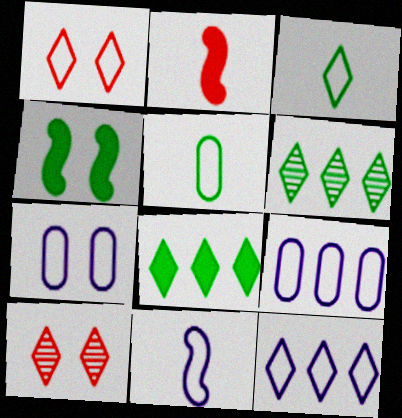[[1, 3, 12], 
[2, 6, 7], 
[4, 5, 6], 
[4, 7, 10], 
[7, 11, 12]]